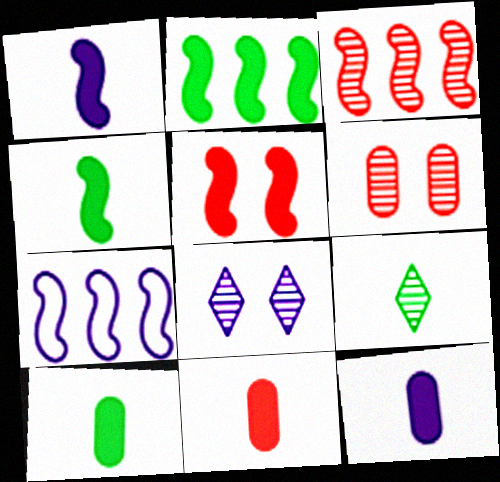[[1, 2, 5], 
[2, 3, 7], 
[7, 8, 12], 
[10, 11, 12]]